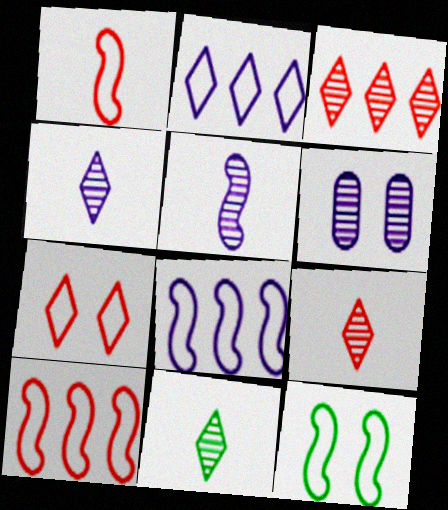[[1, 8, 12], 
[4, 9, 11]]